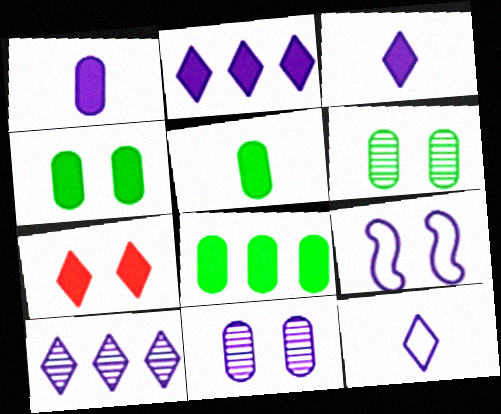[[1, 9, 10], 
[4, 5, 8], 
[6, 7, 9]]